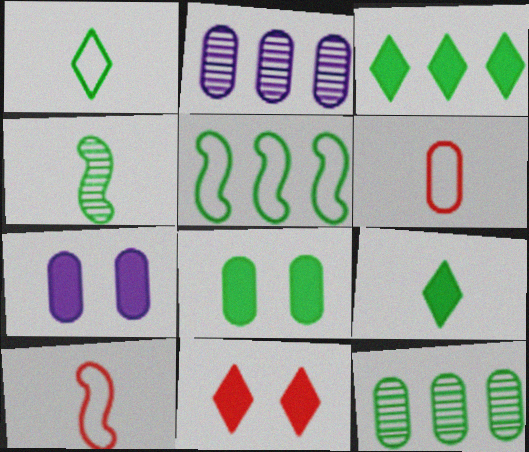[[2, 6, 8], 
[3, 5, 12], 
[6, 7, 12]]